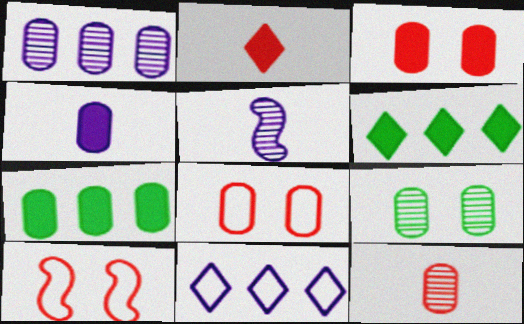[[1, 9, 12], 
[3, 4, 7], 
[5, 6, 8]]